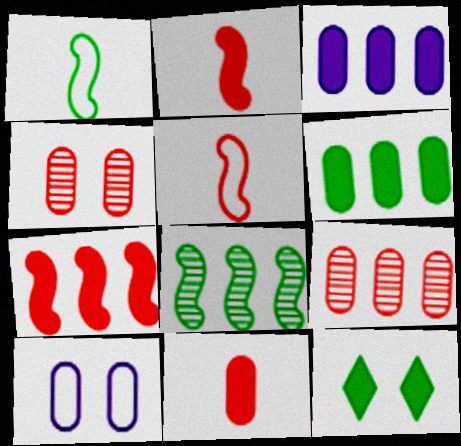[[2, 3, 12]]